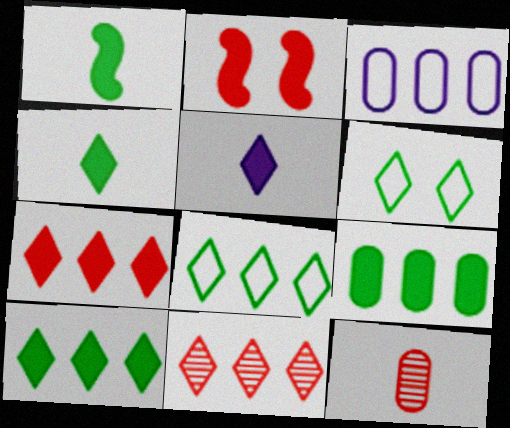[[2, 5, 9], 
[5, 6, 11]]